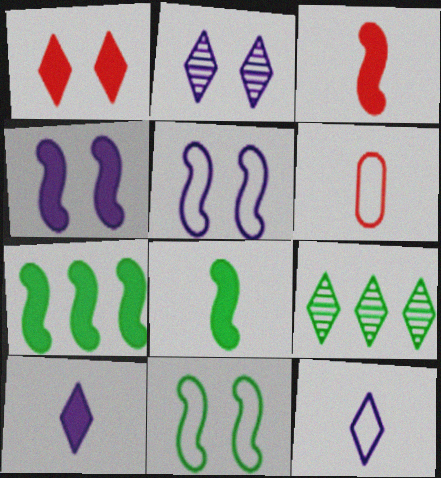[[1, 9, 12], 
[2, 6, 7], 
[3, 4, 7], 
[4, 6, 9]]